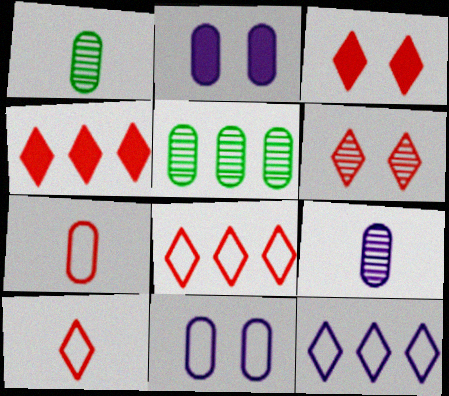[[2, 5, 7], 
[4, 6, 10]]